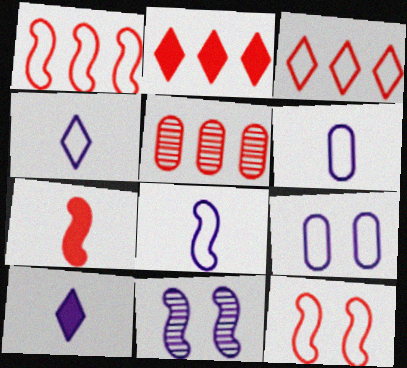[[1, 2, 5], 
[4, 6, 8]]